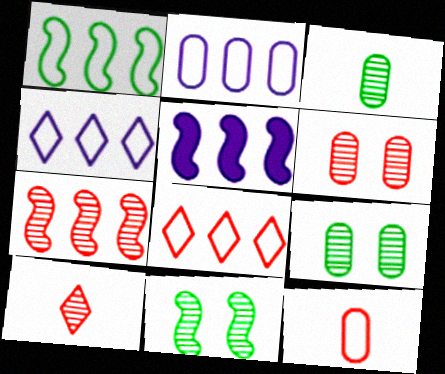[[1, 2, 8], 
[1, 5, 7], 
[6, 7, 10]]